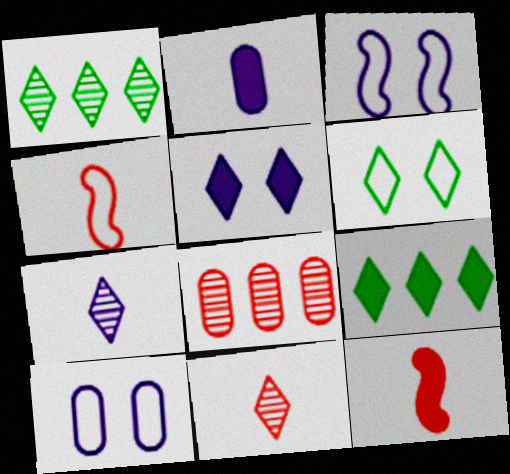[[1, 10, 12]]